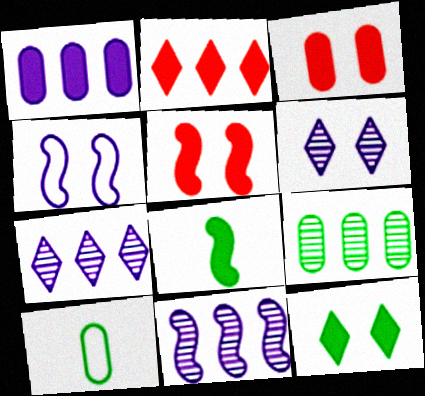[[5, 7, 10]]